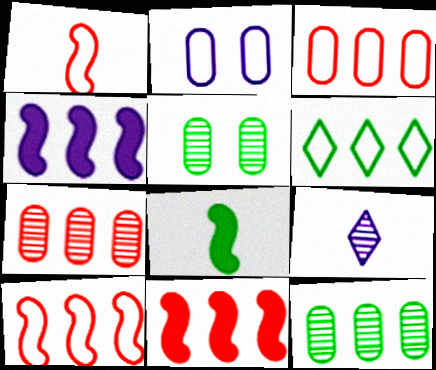[[1, 2, 6], 
[2, 4, 9], 
[4, 6, 7], 
[5, 6, 8]]